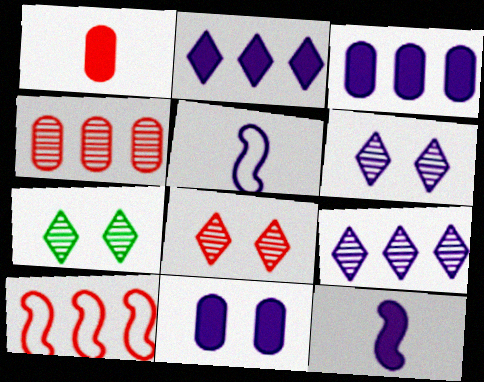[[1, 8, 10], 
[2, 11, 12], 
[3, 5, 6], 
[5, 9, 11], 
[6, 7, 8]]